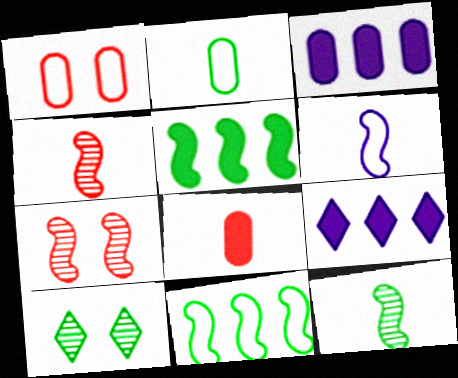[[1, 9, 12], 
[2, 5, 10], 
[2, 7, 9], 
[5, 6, 7]]